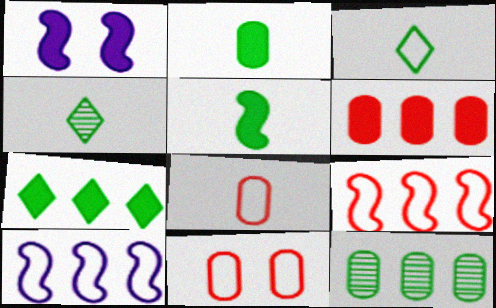[[3, 10, 11]]